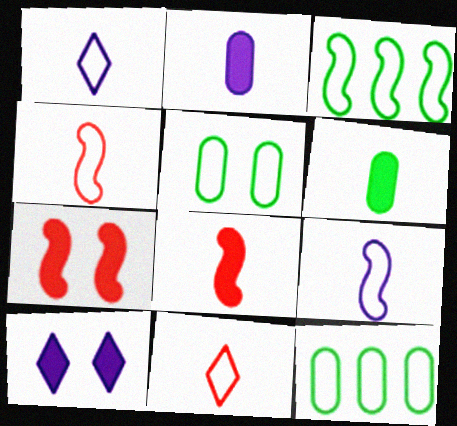[]